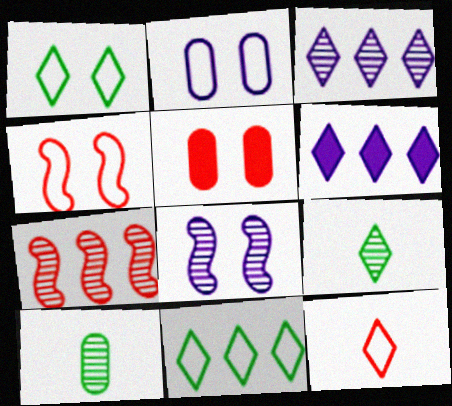[[1, 2, 4], 
[1, 5, 8], 
[4, 6, 10], 
[5, 7, 12]]